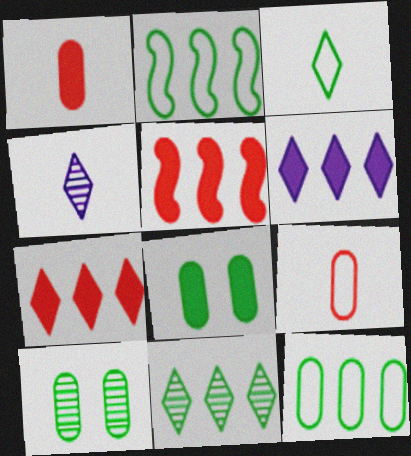[]